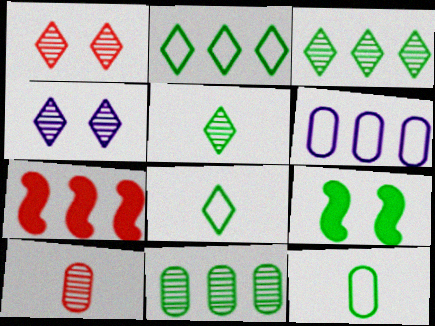[[3, 6, 7], 
[3, 9, 12], 
[4, 7, 12], 
[8, 9, 11]]